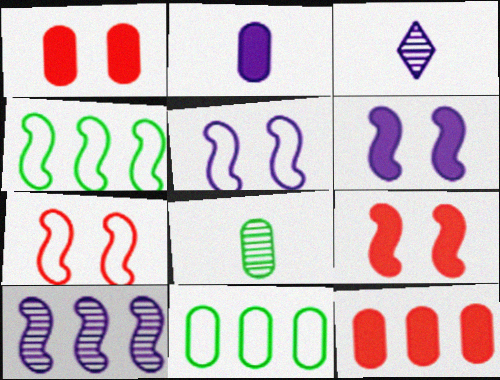[[1, 3, 4], 
[3, 9, 11]]